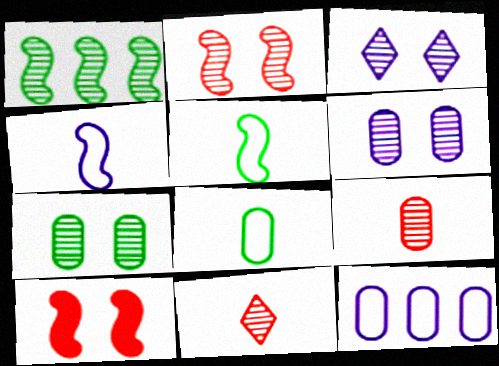[[1, 3, 9], 
[1, 4, 10], 
[1, 6, 11], 
[2, 3, 7]]